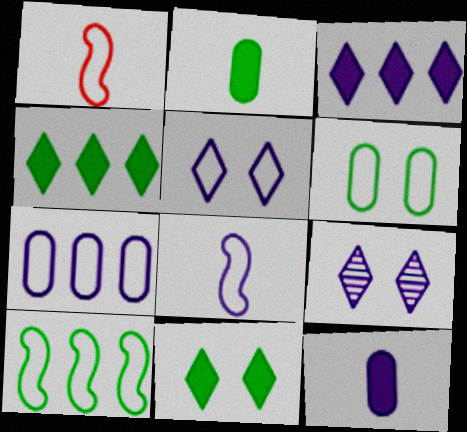[[5, 7, 8]]